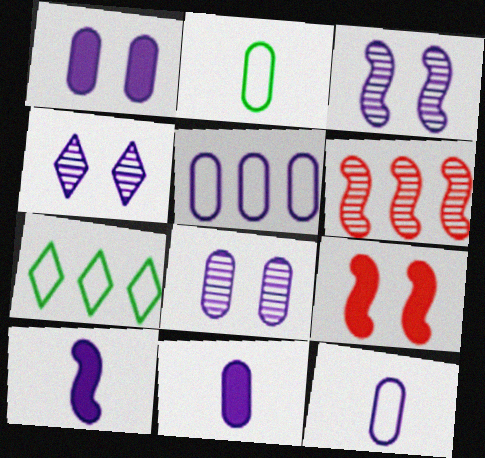[[3, 4, 8], 
[4, 5, 10], 
[5, 8, 11]]